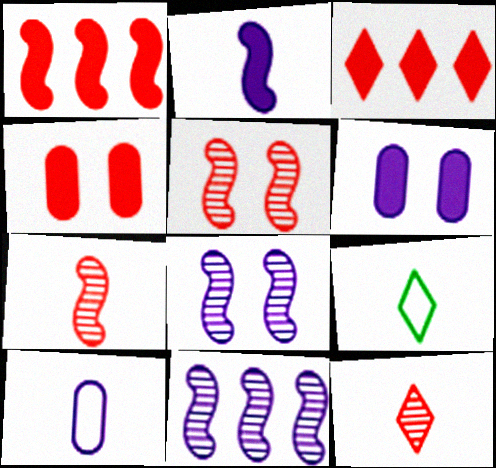[[4, 9, 11]]